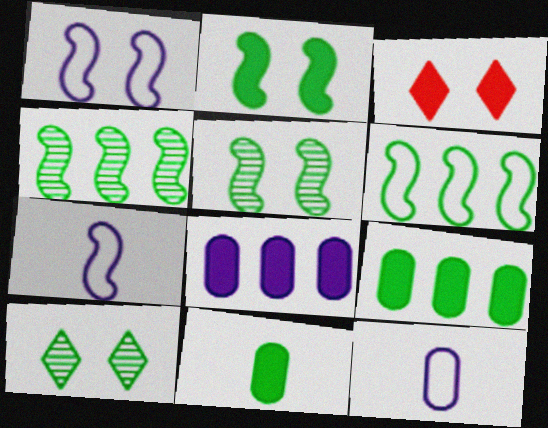[[3, 4, 12], 
[6, 10, 11]]